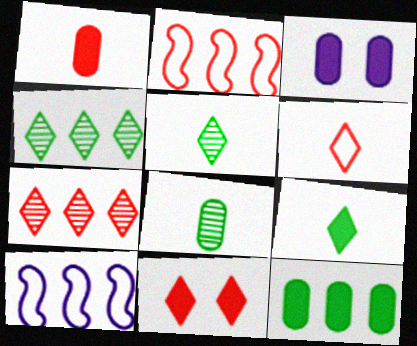[[1, 3, 12], 
[2, 3, 5], 
[6, 7, 11], 
[7, 10, 12], 
[8, 10, 11]]